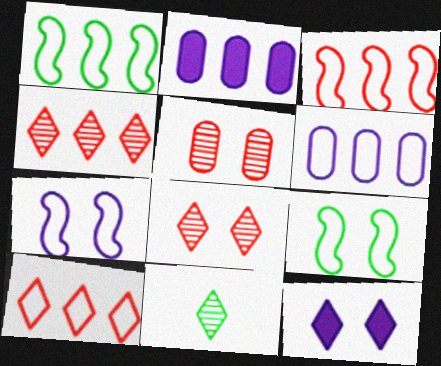[[1, 2, 4], 
[1, 6, 10], 
[5, 9, 12], 
[10, 11, 12]]